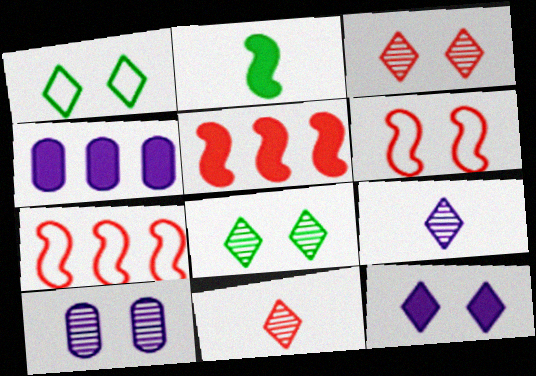[[1, 3, 12]]